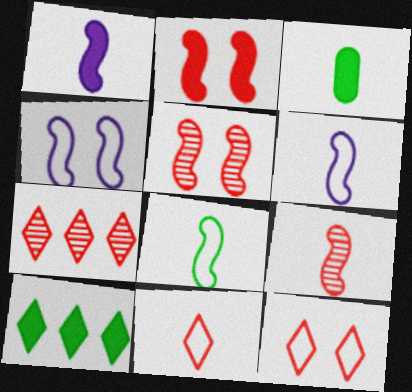[[1, 8, 9], 
[3, 4, 7]]